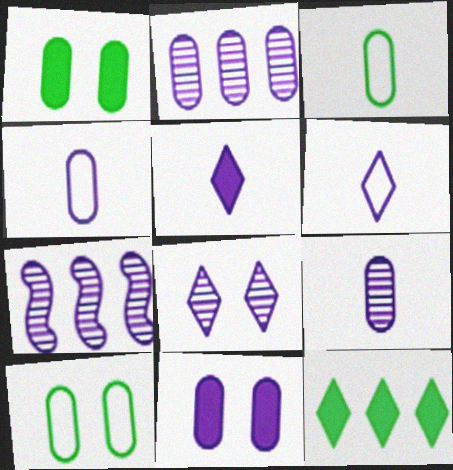[[2, 4, 11], 
[6, 7, 11], 
[7, 8, 9]]